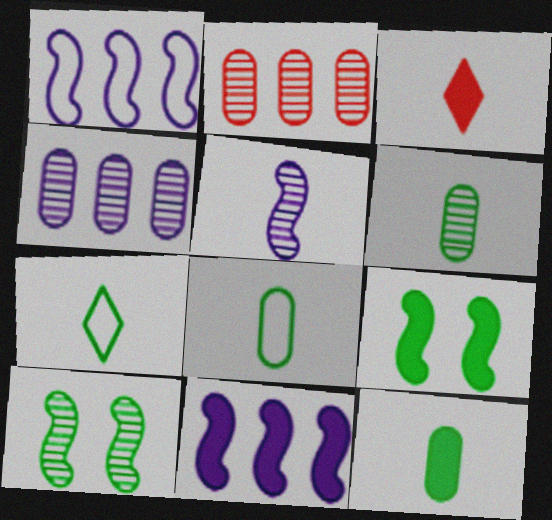[[3, 5, 8], 
[6, 8, 12]]